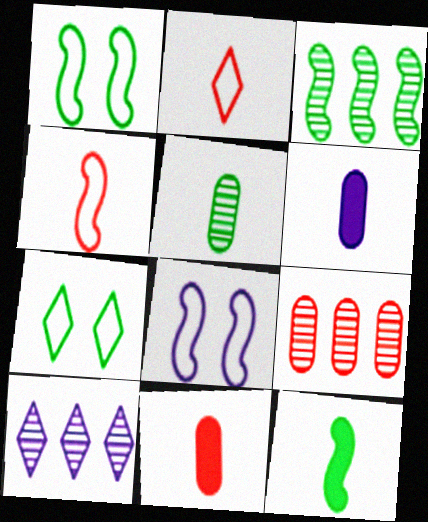[[1, 3, 12], 
[1, 10, 11], 
[3, 9, 10], 
[6, 8, 10]]